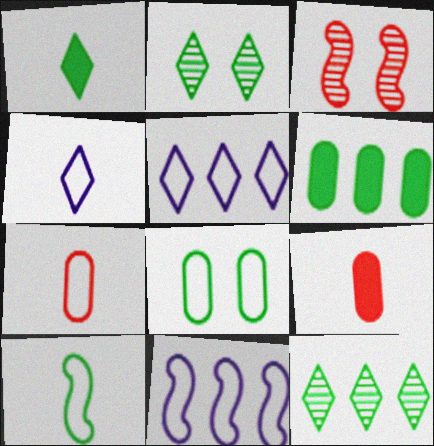[[2, 6, 10], 
[2, 9, 11], 
[3, 4, 6], 
[4, 7, 10]]